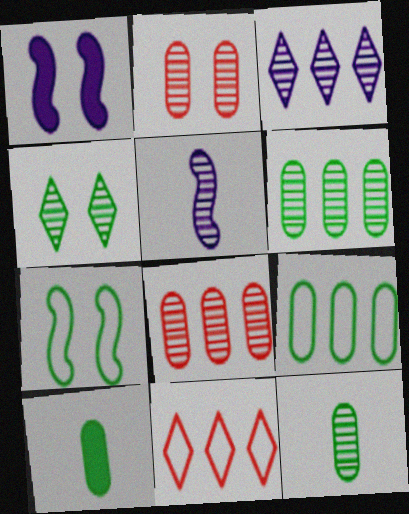[[1, 11, 12], 
[4, 5, 8]]